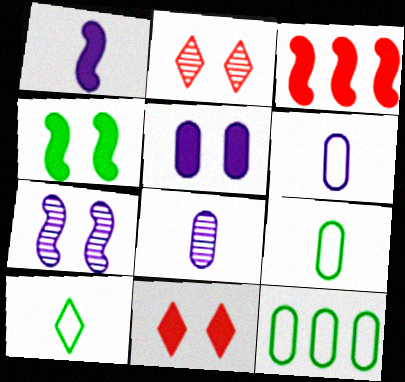[[1, 2, 12], 
[1, 3, 4], 
[4, 5, 11]]